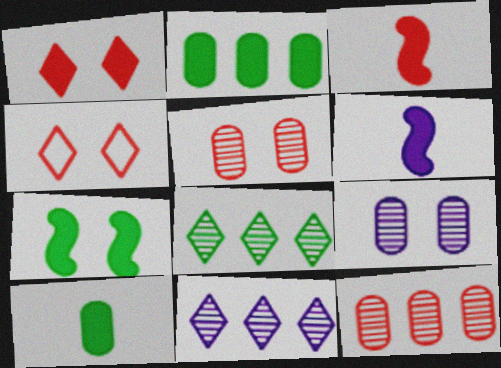[[1, 2, 6], 
[3, 4, 12], 
[4, 7, 9]]